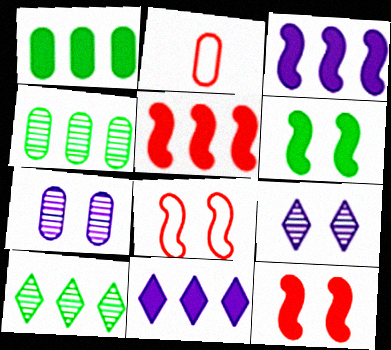[[1, 2, 7], 
[1, 5, 11]]